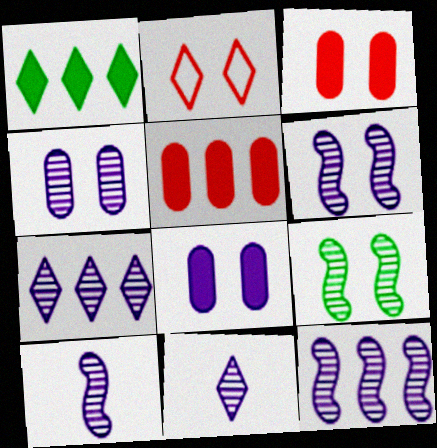[[1, 2, 11], 
[2, 8, 9], 
[4, 7, 10], 
[4, 11, 12], 
[6, 10, 12]]